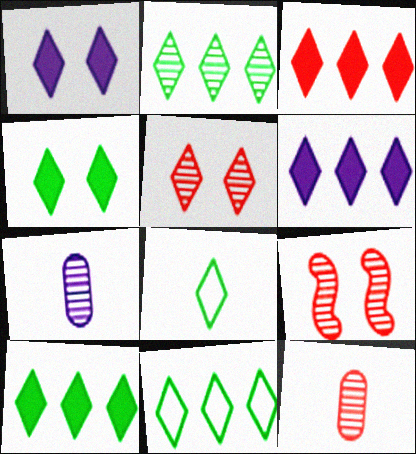[[2, 4, 8], 
[2, 7, 9], 
[2, 10, 11], 
[3, 6, 10], 
[5, 6, 8]]